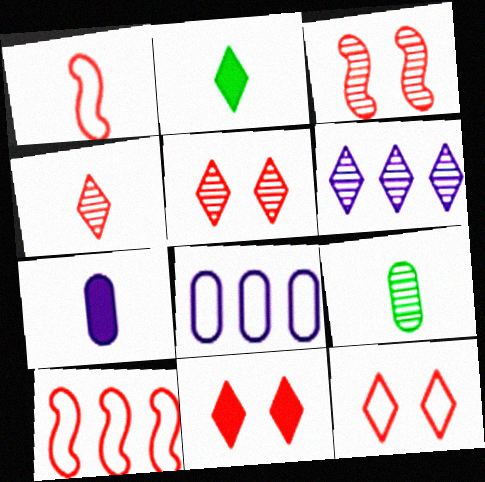[[2, 3, 8], 
[2, 6, 12], 
[3, 6, 9], 
[5, 11, 12]]